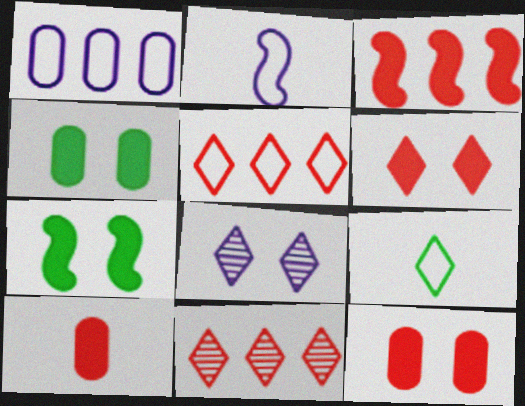[[2, 4, 11], 
[3, 6, 10]]